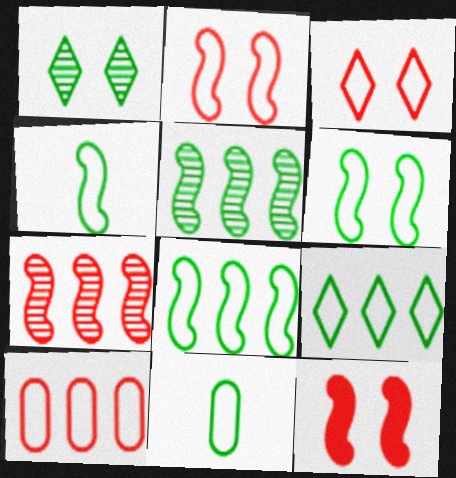[[4, 6, 8], 
[6, 9, 11]]